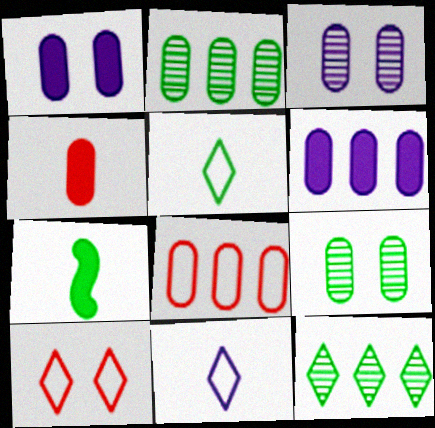[[2, 6, 8]]